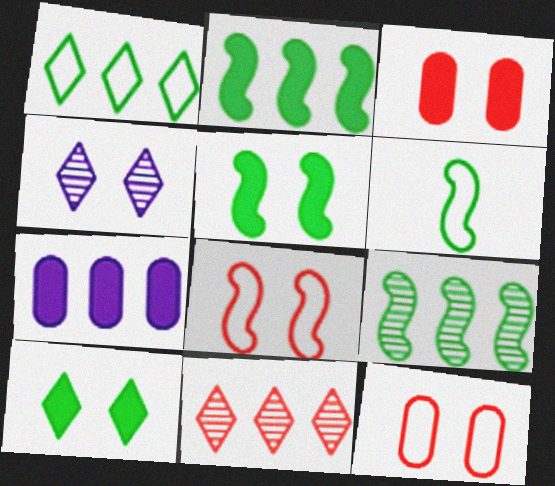[[4, 5, 12], 
[5, 6, 9]]